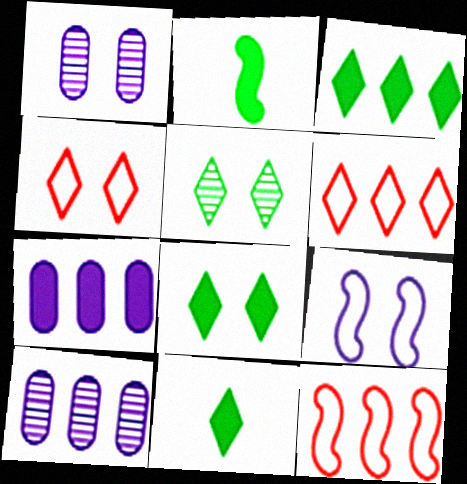[[1, 2, 6], 
[1, 11, 12], 
[2, 4, 10], 
[3, 8, 11], 
[3, 10, 12]]